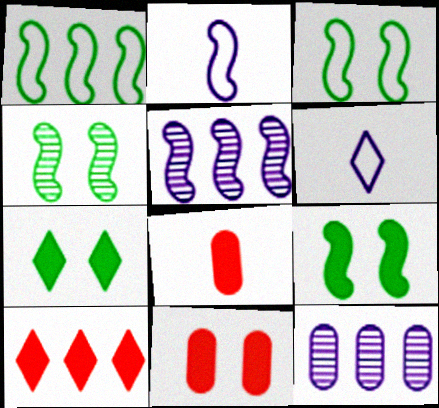[[1, 10, 12], 
[3, 4, 9]]